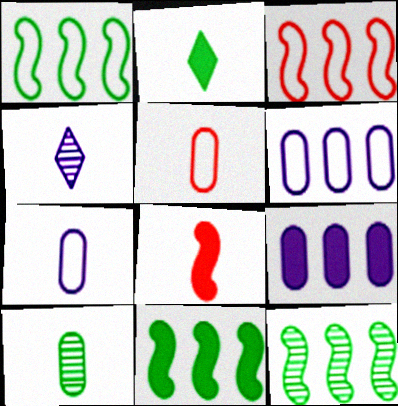[[1, 11, 12]]